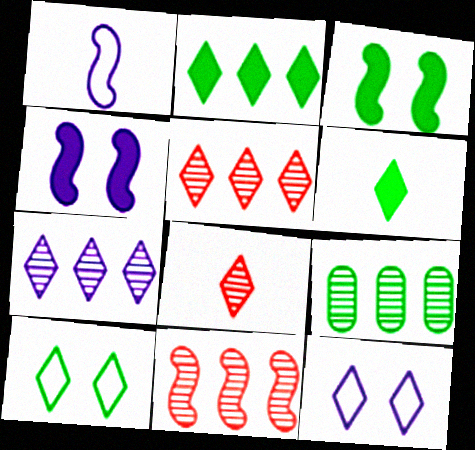[[1, 3, 11], 
[2, 8, 12], 
[5, 6, 12], 
[7, 9, 11]]